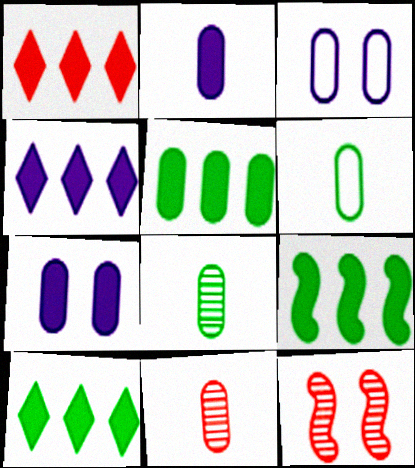[[1, 4, 10], 
[2, 6, 11], 
[3, 5, 11], 
[4, 6, 12], 
[5, 9, 10]]